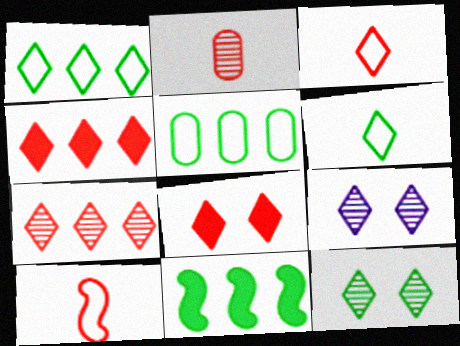[[3, 7, 8], 
[4, 6, 9]]